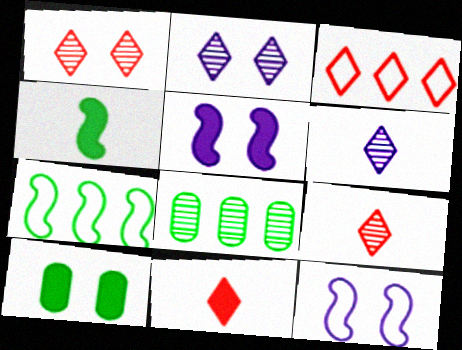[[1, 3, 11], 
[1, 10, 12], 
[8, 11, 12]]